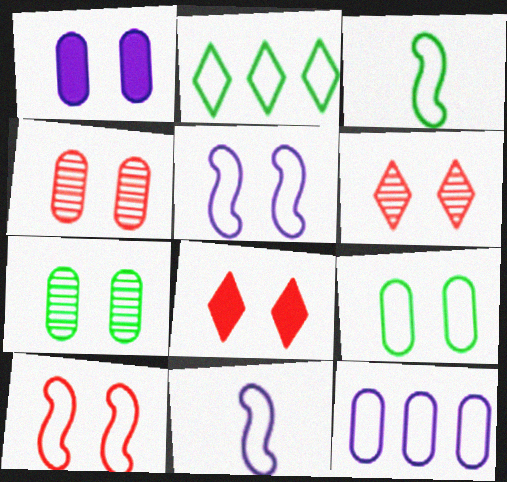[[1, 4, 9], 
[2, 3, 9], 
[4, 8, 10], 
[5, 7, 8]]